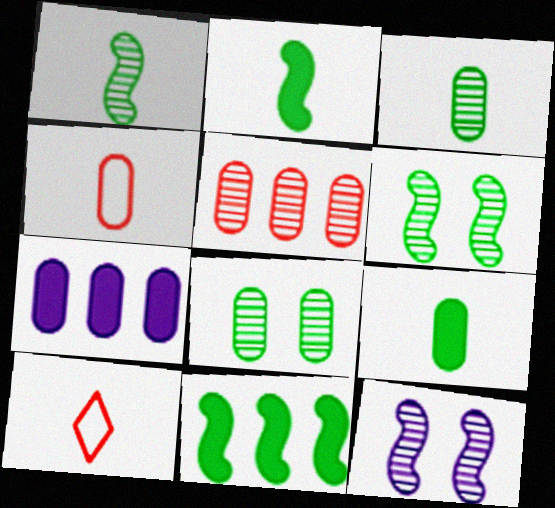[[4, 7, 8], 
[6, 7, 10]]